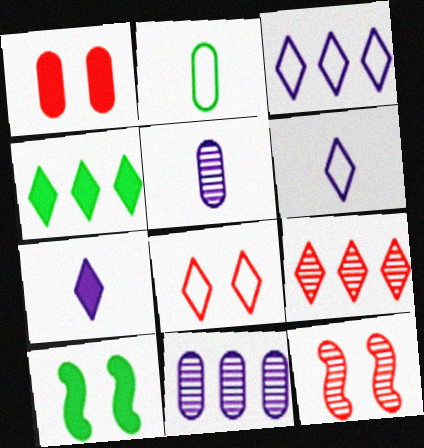[[1, 2, 11], 
[1, 8, 12], 
[3, 4, 9]]